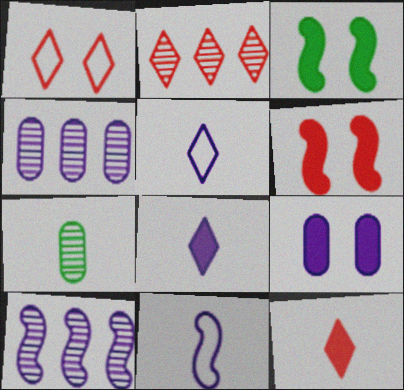[[1, 2, 12], 
[5, 9, 10], 
[7, 11, 12]]